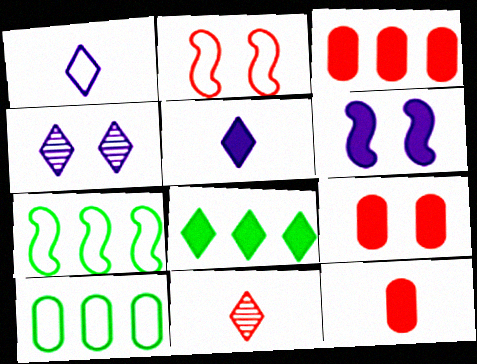[[1, 2, 10], 
[2, 3, 11], 
[3, 9, 12], 
[4, 7, 12], 
[6, 8, 12], 
[6, 10, 11]]